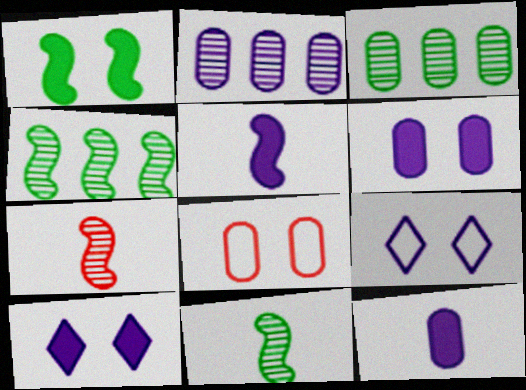[[2, 5, 9], 
[3, 8, 12]]